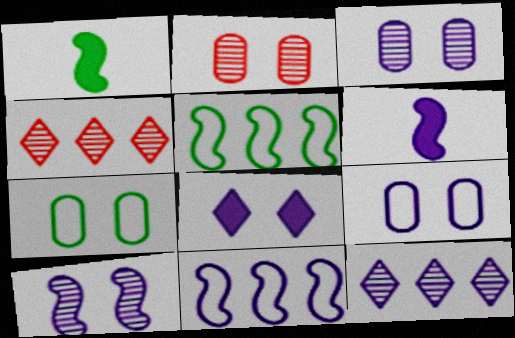[[1, 4, 9], 
[4, 6, 7], 
[6, 9, 12], 
[6, 10, 11], 
[8, 9, 10]]